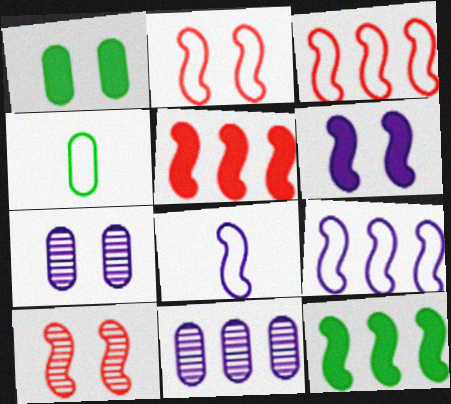[[8, 10, 12]]